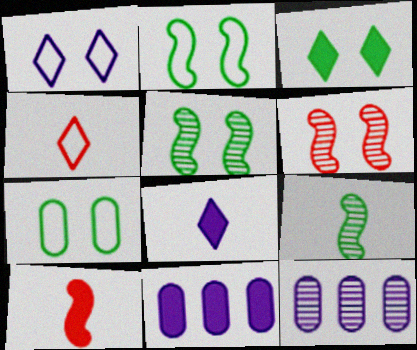[[3, 5, 7], 
[3, 10, 11], 
[4, 5, 11]]